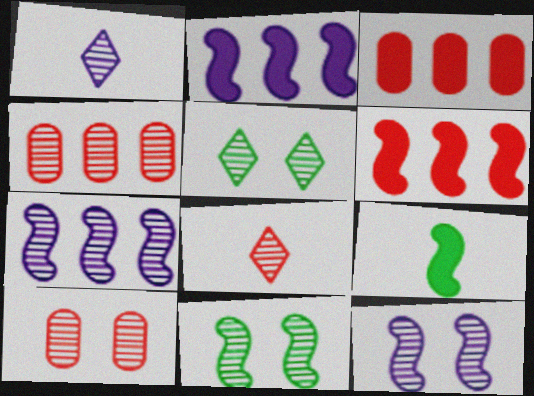[[1, 4, 11], 
[5, 10, 12]]